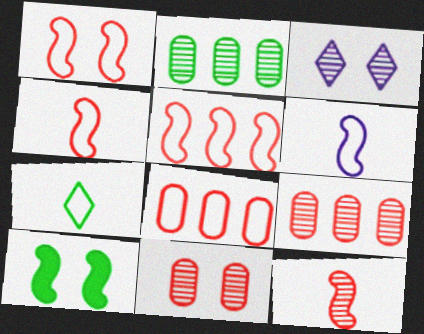[[1, 4, 5], 
[2, 3, 12], 
[2, 7, 10]]